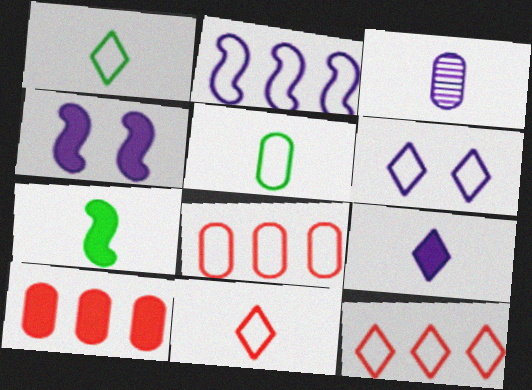[[1, 6, 12], 
[3, 7, 11]]